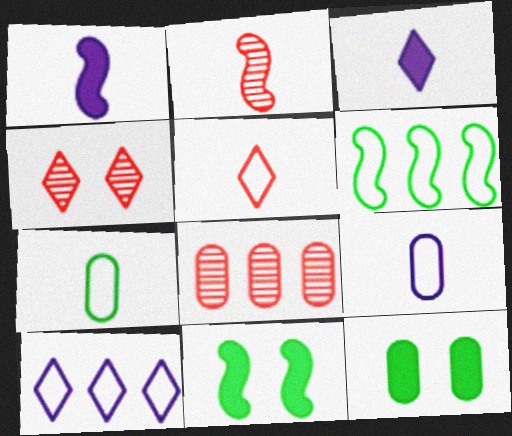[[2, 3, 7], 
[2, 4, 8], 
[2, 10, 12], 
[8, 9, 12]]